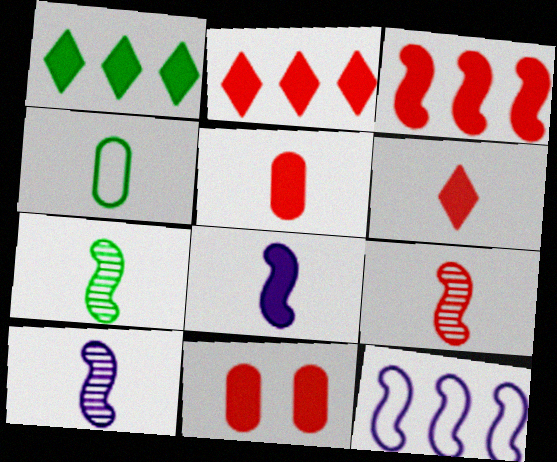[[1, 8, 11], 
[3, 6, 11], 
[4, 6, 10], 
[7, 9, 10]]